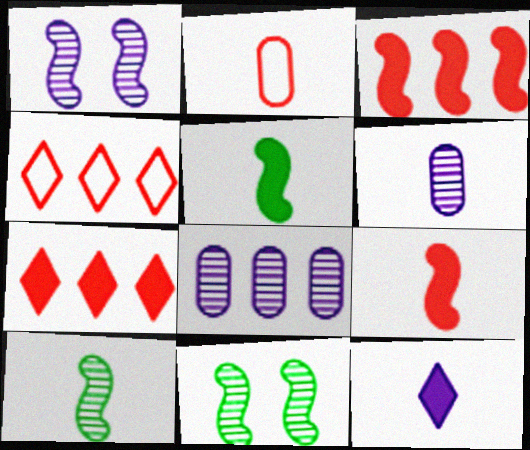[[2, 10, 12]]